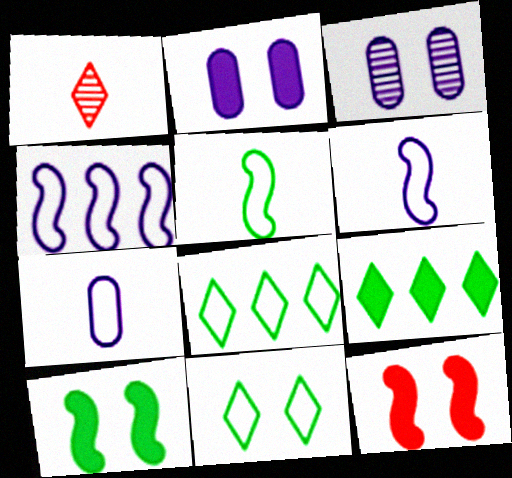[[3, 11, 12]]